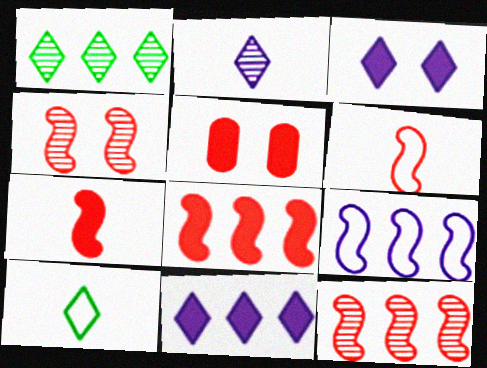[[4, 6, 8]]